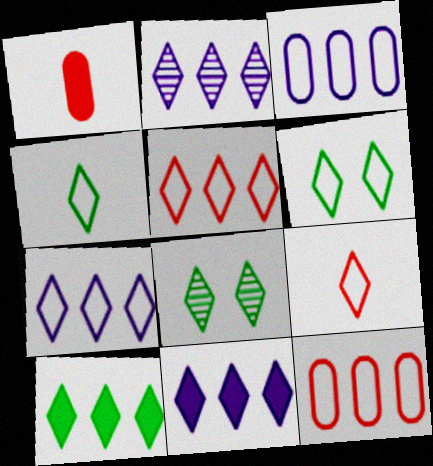[[2, 5, 10], 
[2, 7, 11], 
[4, 8, 10], 
[6, 7, 9], 
[8, 9, 11]]